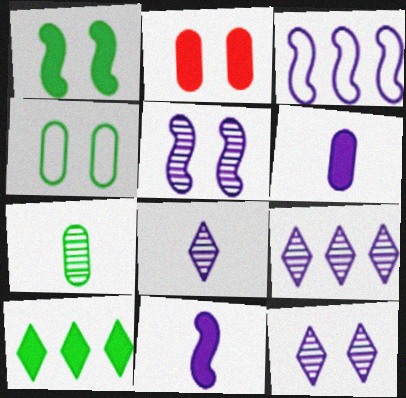[[2, 10, 11], 
[3, 5, 11], 
[3, 6, 12], 
[8, 9, 12]]